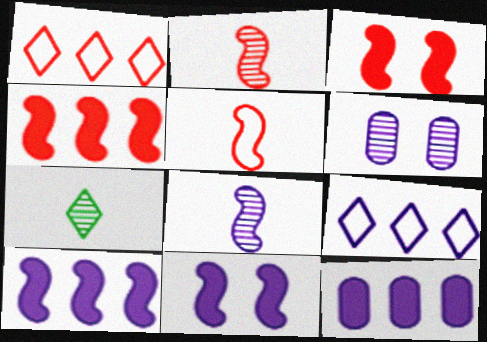[]